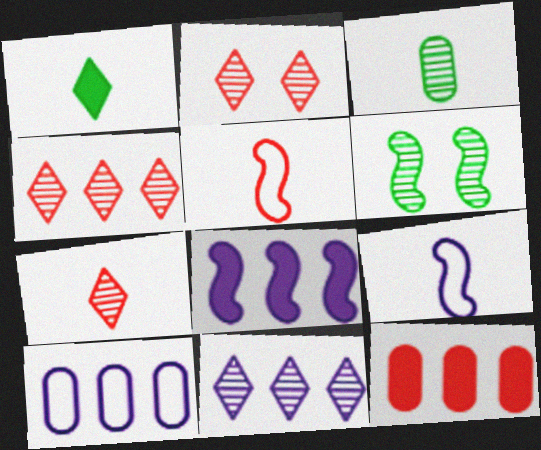[[2, 4, 7], 
[2, 5, 12], 
[5, 6, 8], 
[8, 10, 11]]